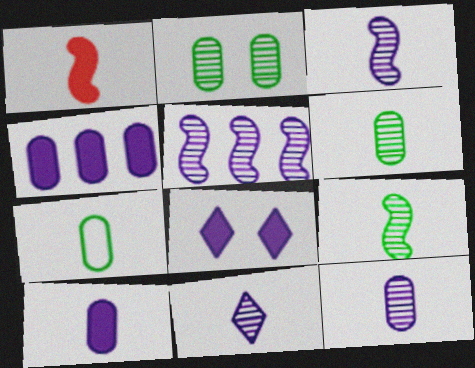[[1, 7, 11], 
[3, 11, 12]]